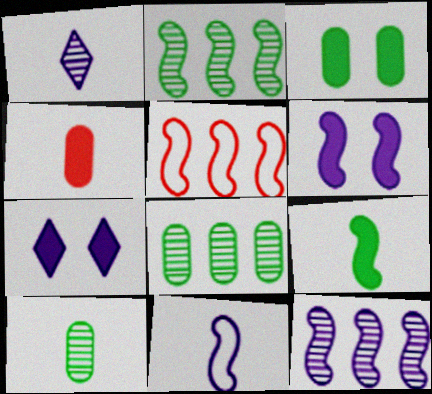[[1, 3, 5], 
[5, 7, 10], 
[6, 11, 12]]